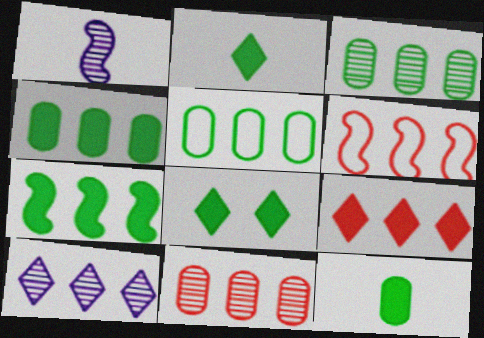[[3, 4, 5], 
[4, 6, 10], 
[6, 9, 11], 
[7, 8, 12]]